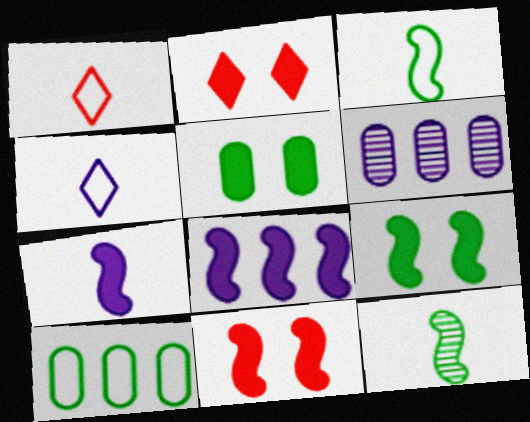[[1, 6, 9], 
[2, 3, 6]]